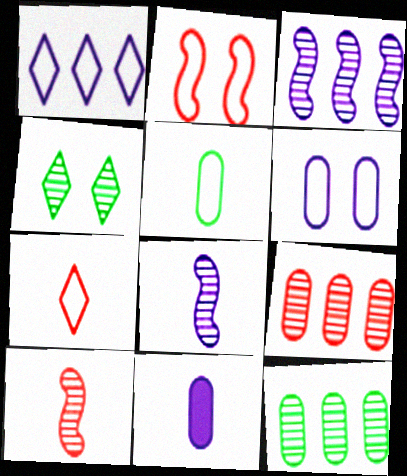[[1, 2, 5], 
[4, 8, 9]]